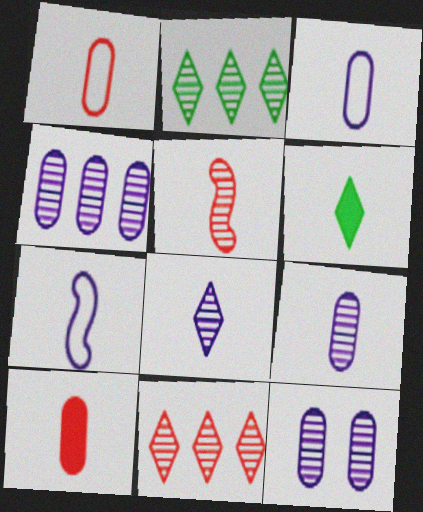[[2, 5, 12], 
[3, 5, 6], 
[4, 9, 12]]